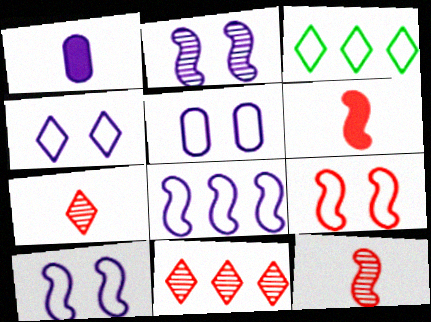[[4, 5, 10]]